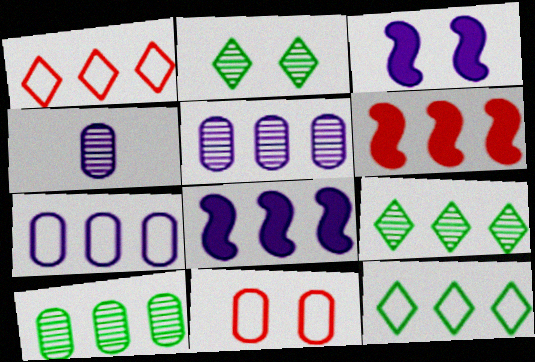[[1, 8, 10], 
[2, 3, 11], 
[5, 6, 12], 
[6, 7, 9]]